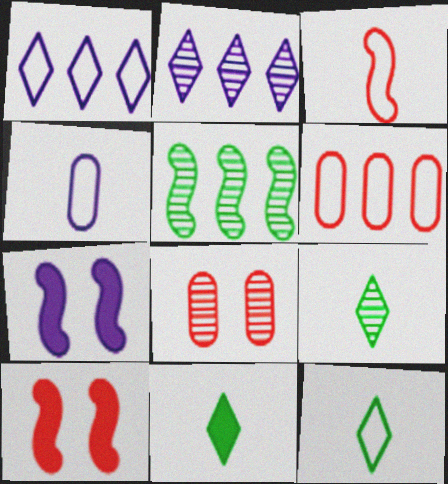[[2, 4, 7], 
[3, 4, 12], 
[3, 5, 7], 
[6, 7, 9], 
[9, 11, 12]]